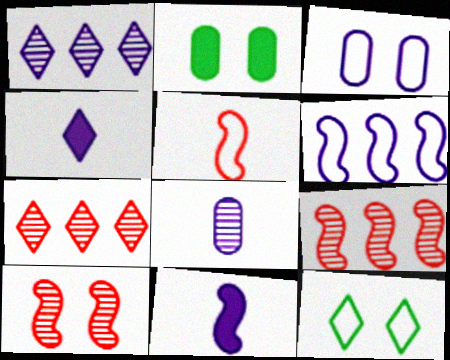[[1, 2, 5], 
[1, 3, 11], 
[4, 7, 12]]